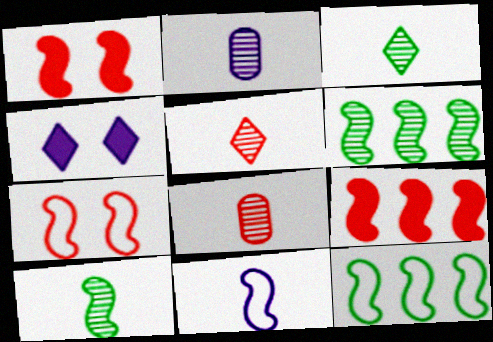[[1, 6, 11], 
[2, 5, 10], 
[4, 8, 12], 
[7, 11, 12]]